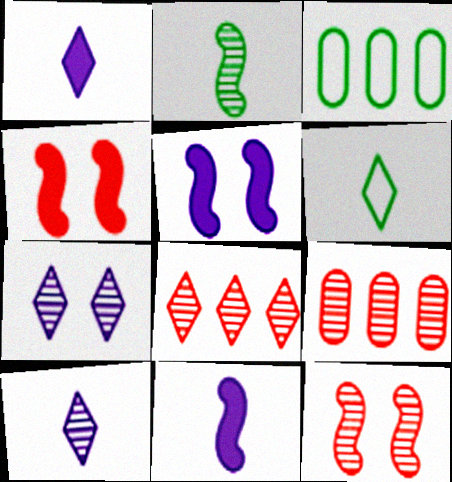[[1, 3, 12], 
[2, 7, 9], 
[3, 4, 10], 
[5, 6, 9]]